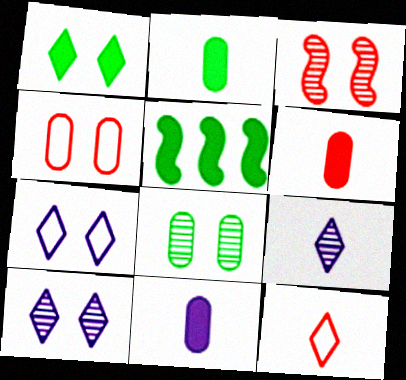[[1, 2, 5], 
[2, 6, 11], 
[3, 8, 10], 
[4, 5, 9]]